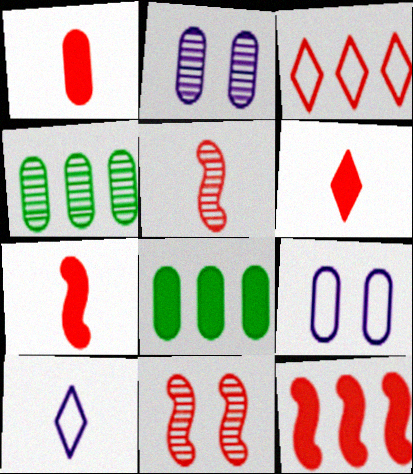[[1, 3, 11], 
[1, 4, 9], 
[1, 6, 7], 
[8, 10, 11]]